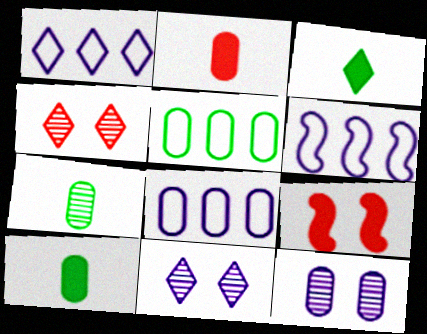[[1, 3, 4], 
[1, 6, 8], 
[1, 7, 9], 
[2, 5, 12], 
[4, 6, 10]]